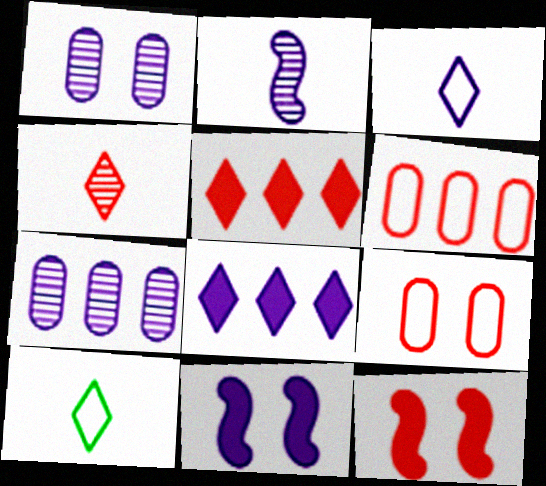[[3, 7, 11], 
[4, 6, 12], 
[7, 10, 12]]